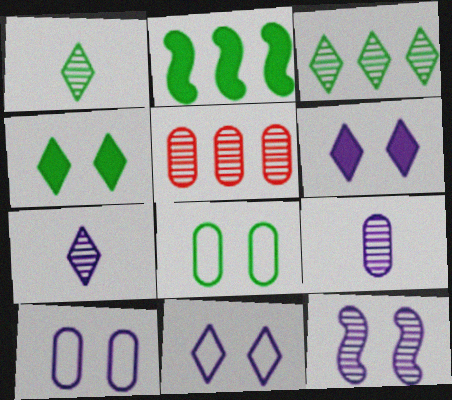[[1, 2, 8], 
[1, 5, 12], 
[6, 10, 12]]